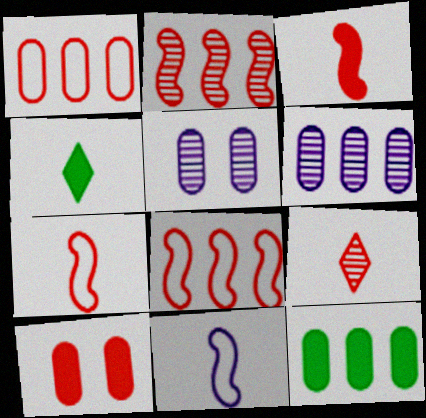[[1, 6, 12], 
[4, 5, 8], 
[8, 9, 10]]